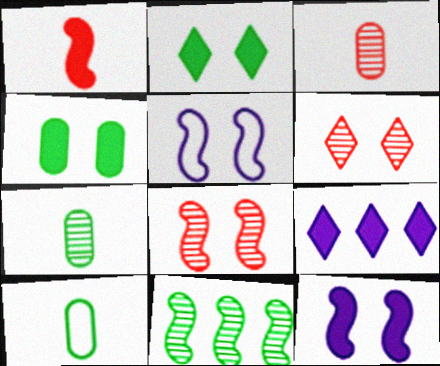[[1, 4, 9], 
[1, 5, 11], 
[2, 10, 11], 
[4, 5, 6], 
[8, 9, 10]]